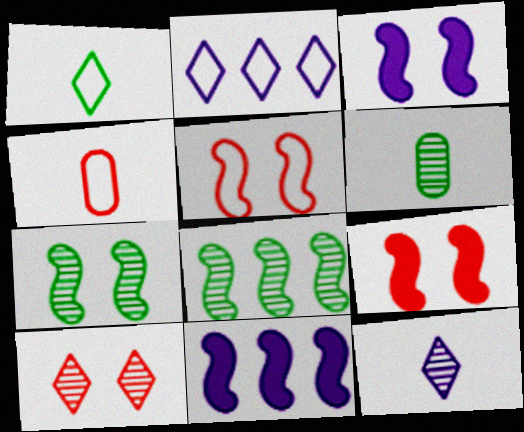[[2, 6, 9], 
[3, 5, 7]]